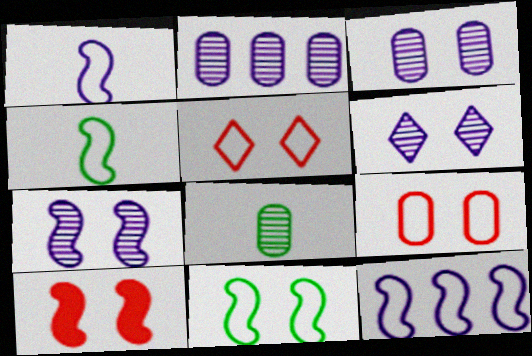[[3, 6, 7], 
[7, 10, 11]]